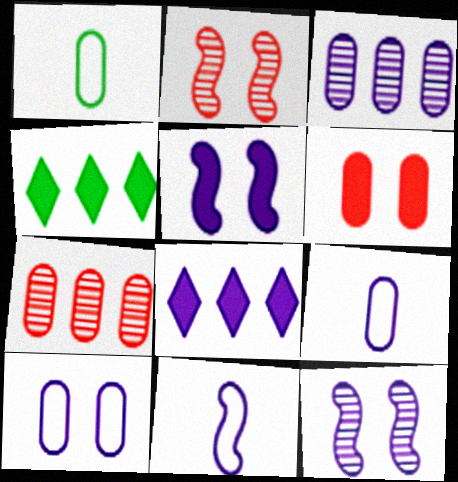[[1, 2, 8], 
[1, 3, 6], 
[2, 4, 9], 
[8, 9, 12]]